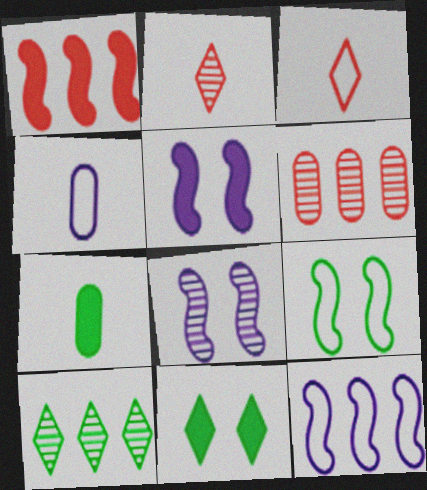[[7, 9, 10]]